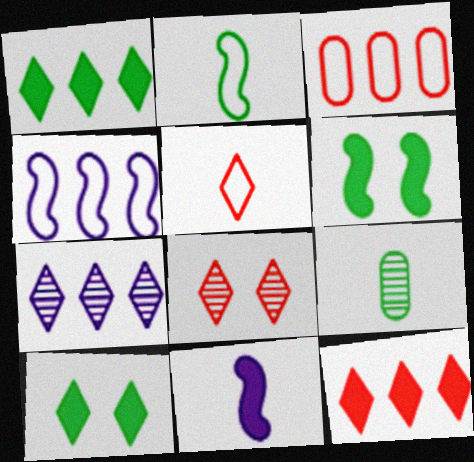[[5, 7, 10], 
[5, 8, 12], 
[5, 9, 11]]